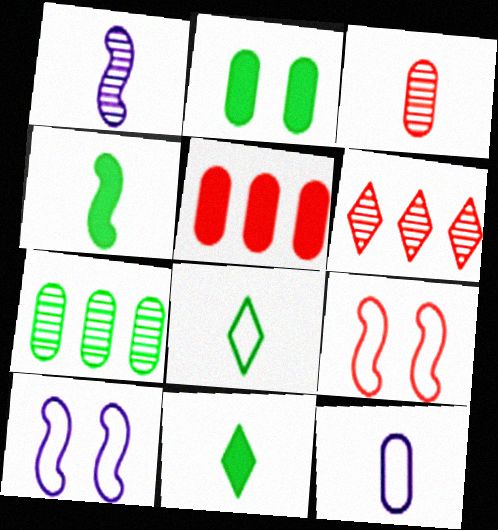[]